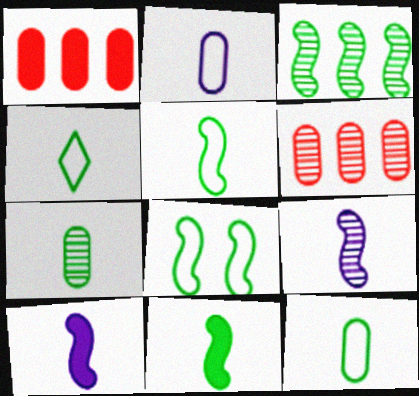[[3, 8, 11], 
[4, 5, 12], 
[4, 7, 11]]